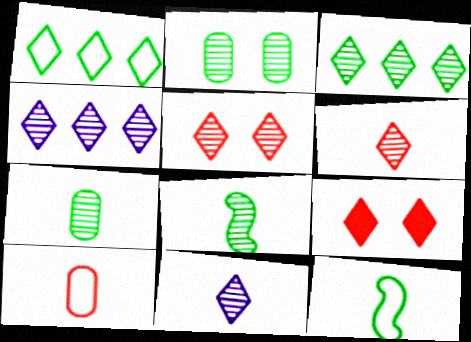[[1, 9, 11], 
[2, 3, 8], 
[3, 5, 11]]